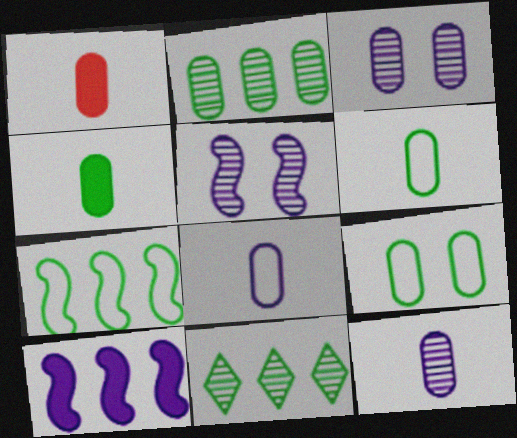[[1, 6, 12], 
[2, 4, 9]]